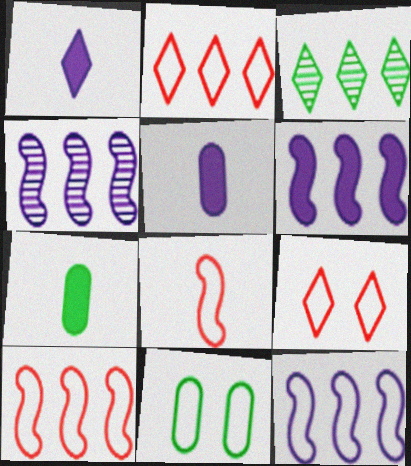[[1, 3, 9], 
[4, 6, 12], 
[4, 7, 9]]